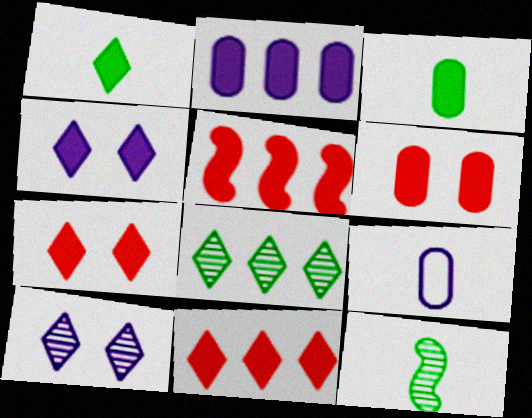[[1, 4, 11], 
[2, 3, 6], 
[3, 4, 5]]